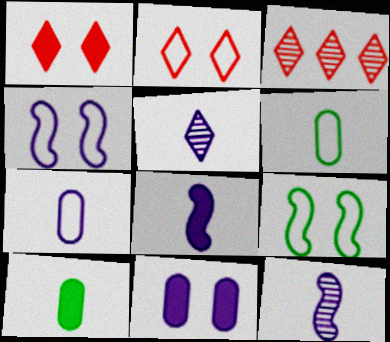[[3, 4, 10], 
[5, 7, 8]]